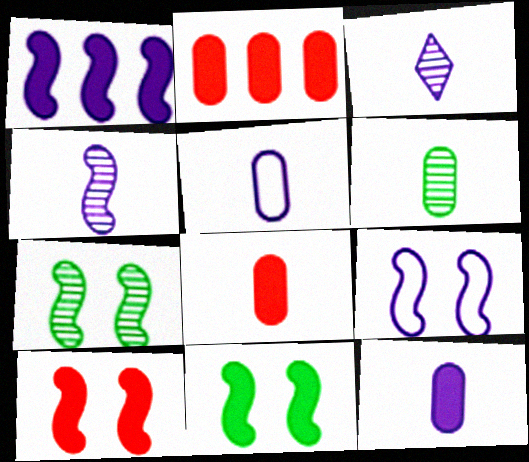[[1, 4, 9], 
[5, 6, 8], 
[7, 9, 10]]